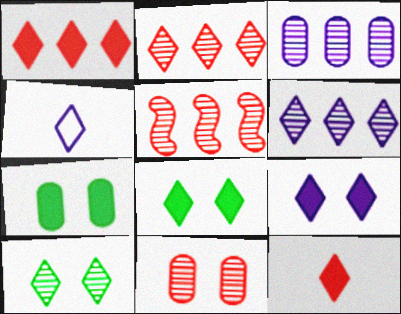[[1, 4, 10], 
[2, 4, 8], 
[4, 5, 7], 
[4, 6, 9]]